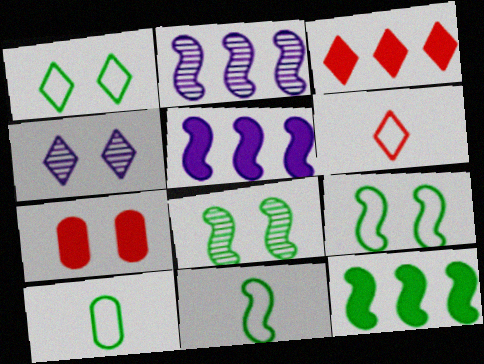[[4, 7, 9], 
[8, 11, 12]]